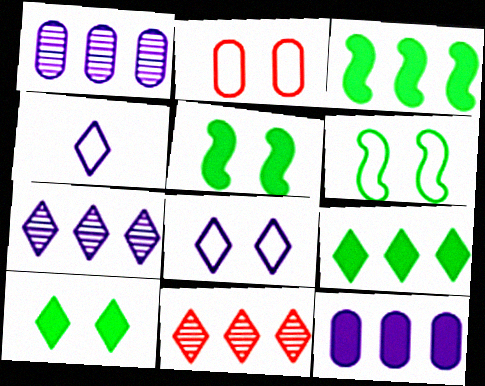[[2, 6, 8], 
[4, 10, 11]]